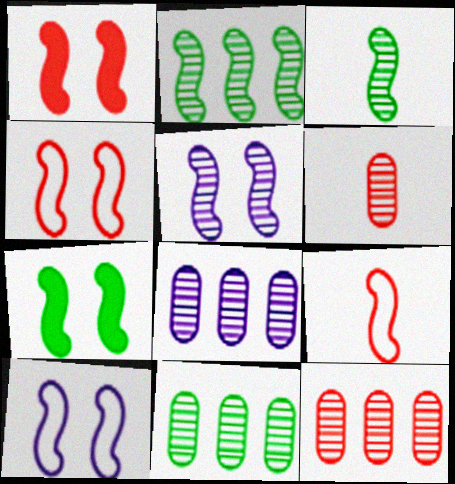[[4, 5, 7], 
[8, 11, 12]]